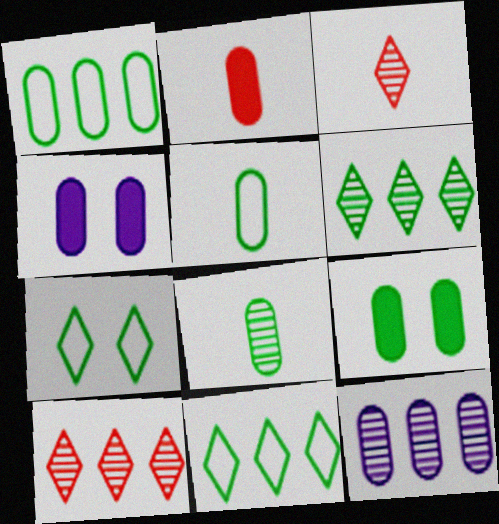[[1, 8, 9]]